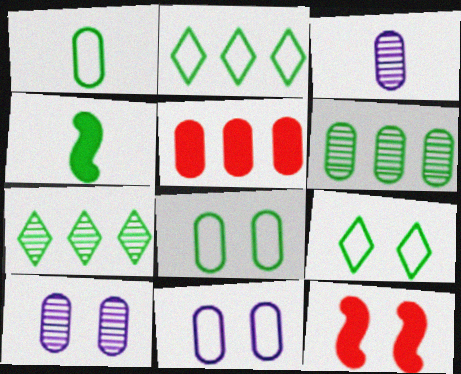[[1, 5, 10], 
[2, 3, 12], 
[3, 5, 8], 
[4, 6, 9], 
[4, 7, 8], 
[9, 10, 12]]